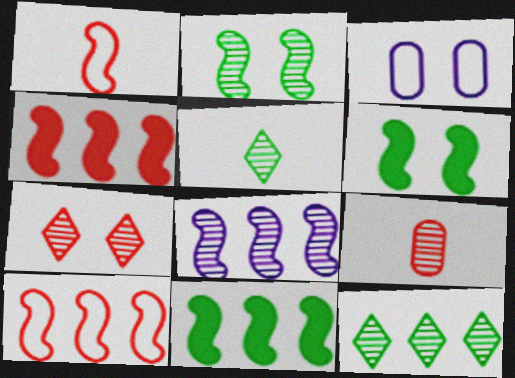[[1, 6, 8], 
[3, 4, 5], 
[3, 6, 7], 
[8, 10, 11]]